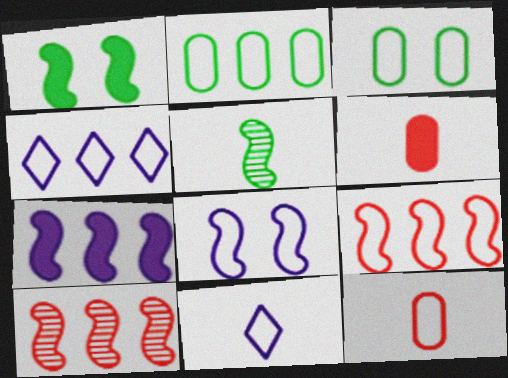[[2, 4, 9], 
[3, 9, 11], 
[5, 6, 11]]